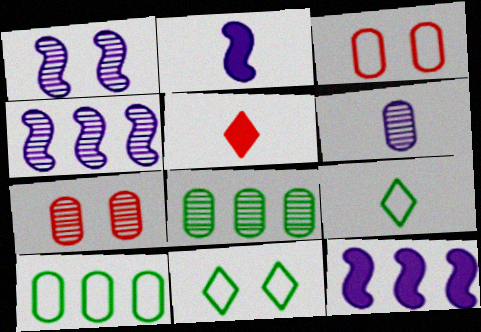[[1, 5, 10], 
[6, 7, 8], 
[7, 9, 12]]